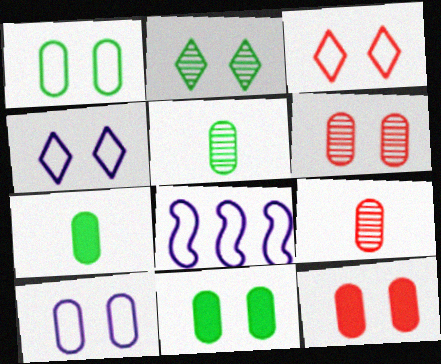[[6, 10, 11]]